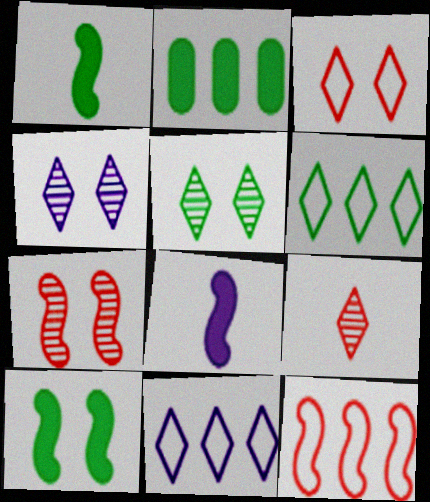[]